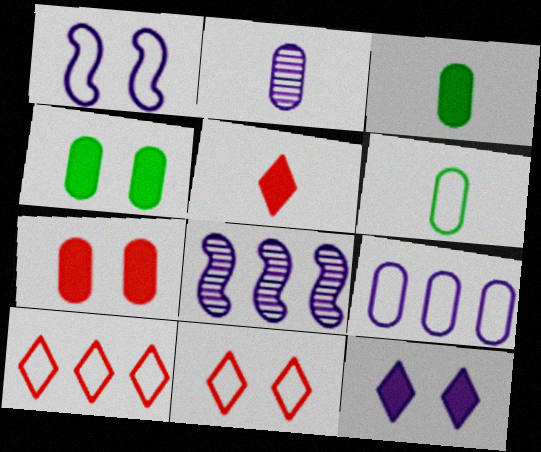[[1, 6, 10], 
[3, 8, 11]]